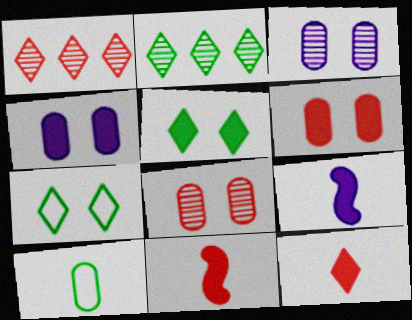[]